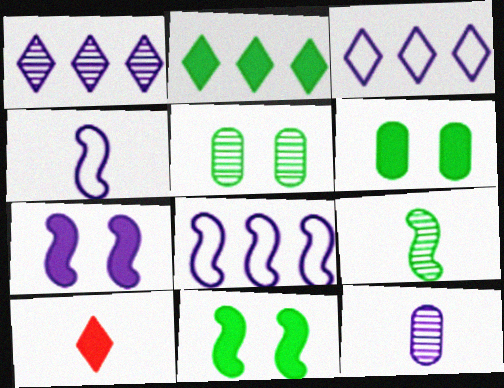[[3, 7, 12], 
[5, 8, 10]]